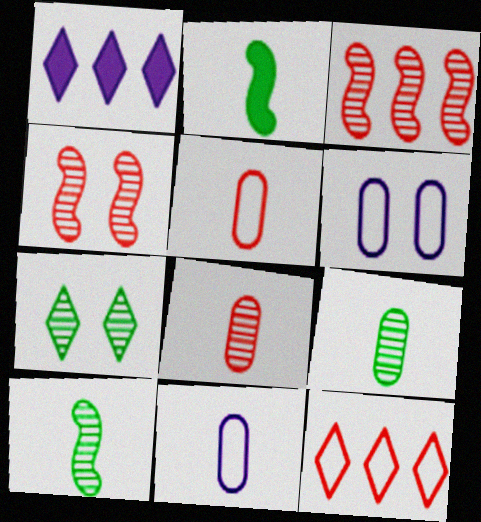[]